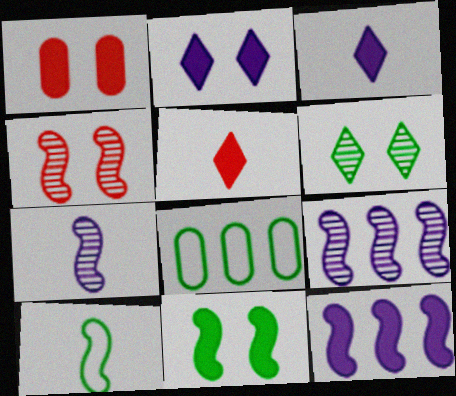[[1, 2, 11], 
[3, 4, 8], 
[4, 10, 12]]